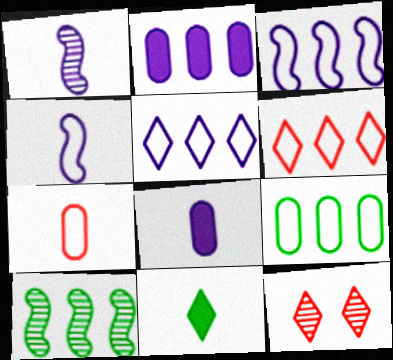[[1, 7, 11], 
[2, 6, 10], 
[3, 6, 9], 
[5, 11, 12]]